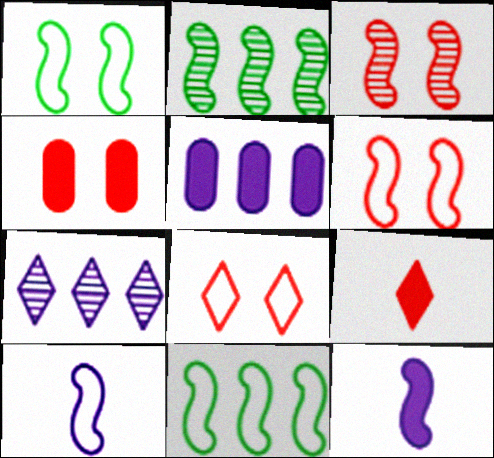[[2, 6, 12], 
[3, 4, 8], 
[3, 11, 12], 
[6, 10, 11]]